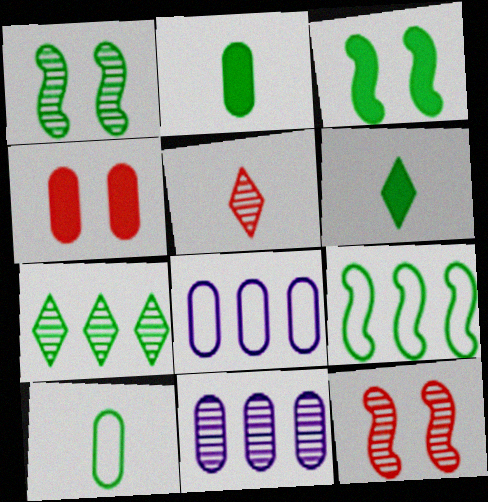[[1, 5, 11], 
[3, 5, 8], 
[3, 7, 10], 
[4, 10, 11], 
[6, 8, 12]]